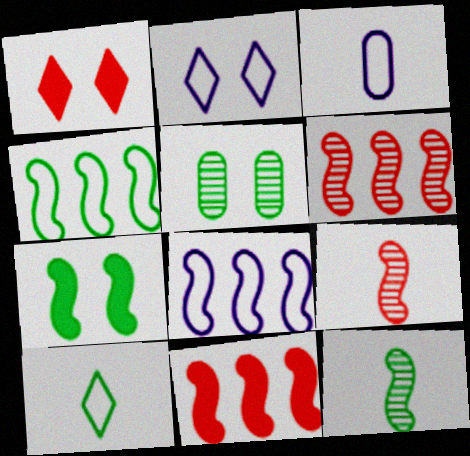[[2, 3, 8], 
[4, 7, 12], 
[7, 8, 9]]